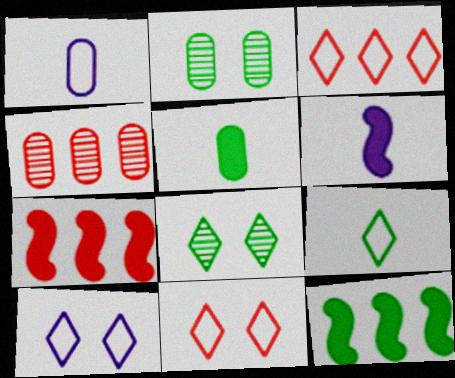[[1, 7, 8], 
[2, 3, 6], 
[2, 9, 12], 
[3, 4, 7], 
[3, 9, 10]]